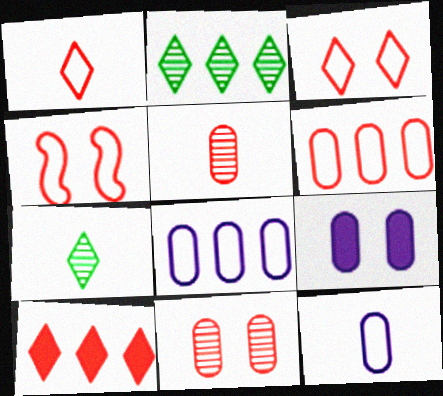[[1, 4, 6], 
[4, 5, 10]]